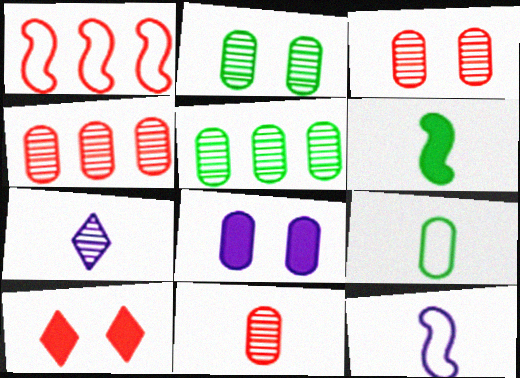[[1, 10, 11], 
[3, 4, 11], 
[4, 8, 9], 
[5, 10, 12]]